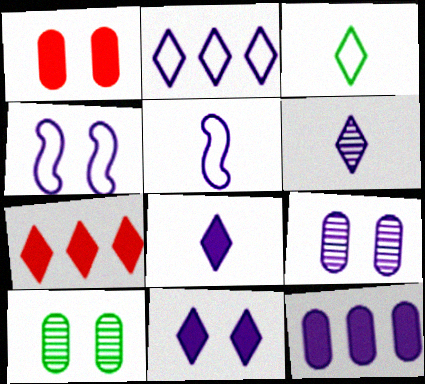[[2, 6, 11], 
[4, 6, 12], 
[4, 9, 11], 
[5, 7, 10]]